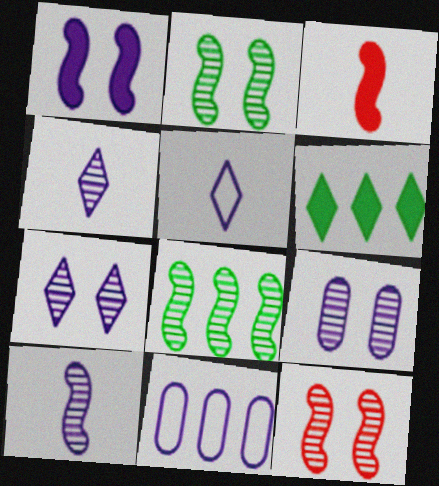[[1, 4, 11], 
[8, 10, 12]]